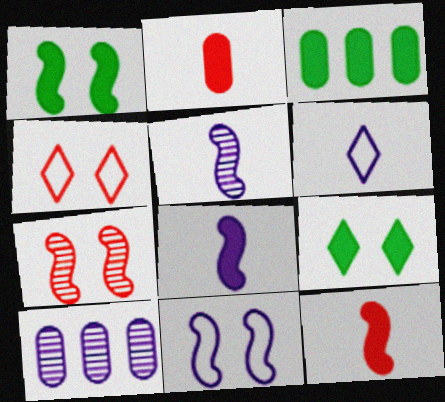[[1, 7, 11], 
[3, 4, 5], 
[3, 6, 7]]